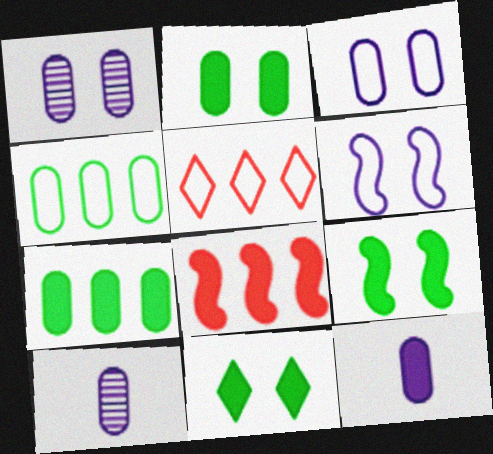[[2, 9, 11], 
[5, 9, 10], 
[8, 11, 12]]